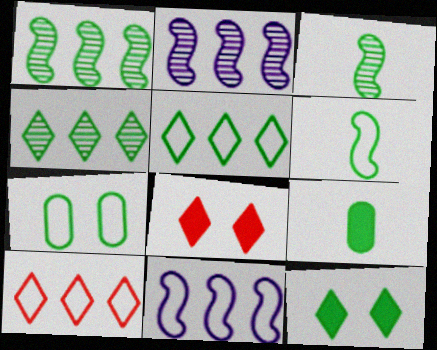[[5, 6, 7]]